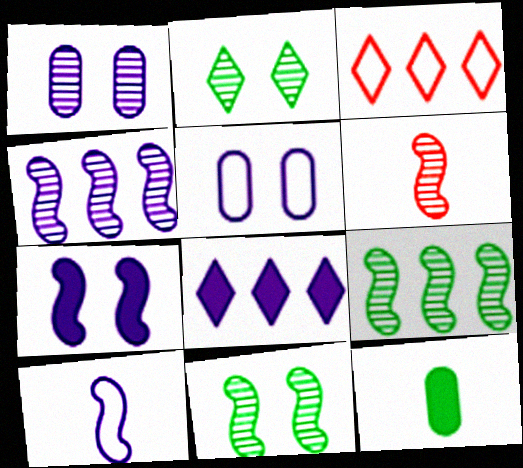[[1, 8, 10], 
[4, 6, 11], 
[4, 7, 10]]